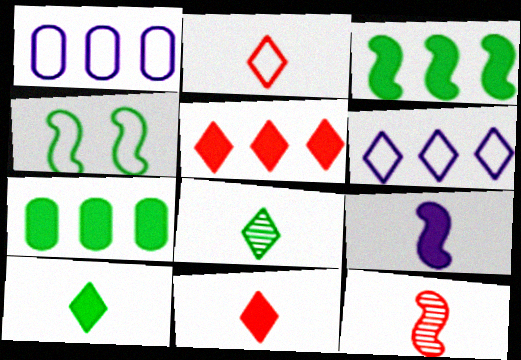[[1, 2, 4], 
[4, 7, 8]]